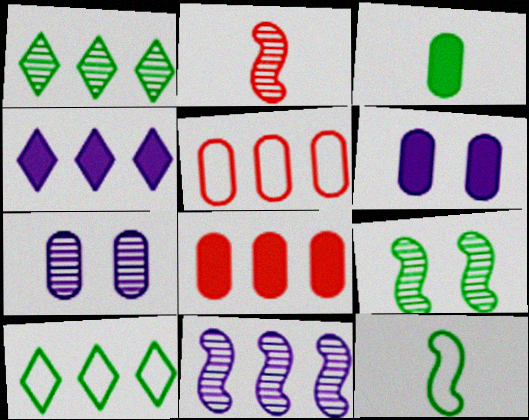[[1, 2, 7], 
[2, 6, 10], 
[2, 9, 11], 
[3, 5, 7], 
[3, 6, 8], 
[3, 9, 10], 
[8, 10, 11]]